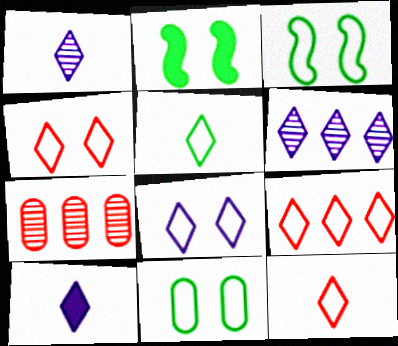[[3, 7, 10], 
[4, 9, 12], 
[5, 8, 9], 
[6, 8, 10]]